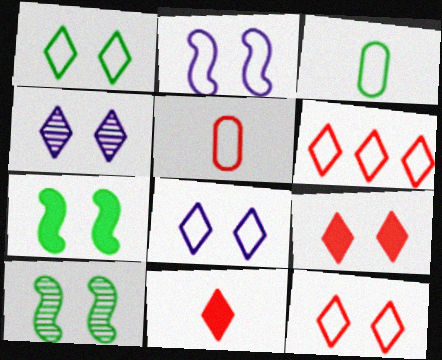[[1, 4, 9], 
[1, 8, 12], 
[2, 3, 6]]